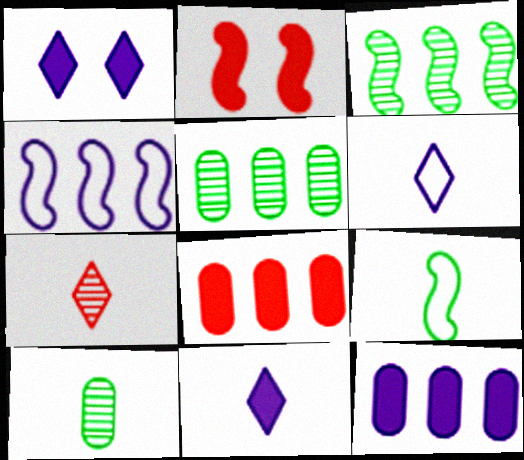[[2, 5, 6]]